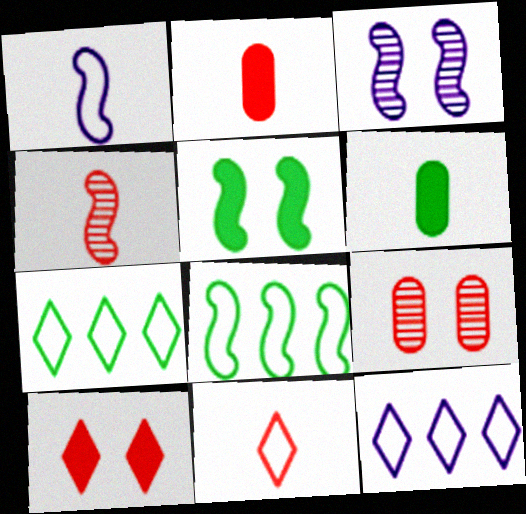[[2, 3, 7], 
[2, 4, 11]]